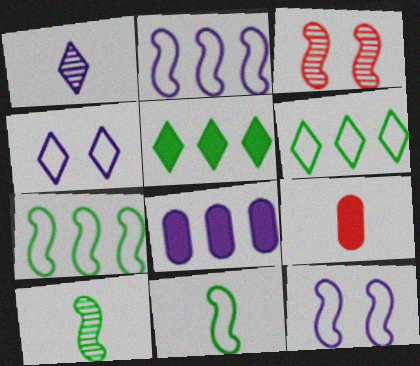[[1, 8, 12], 
[1, 9, 11]]